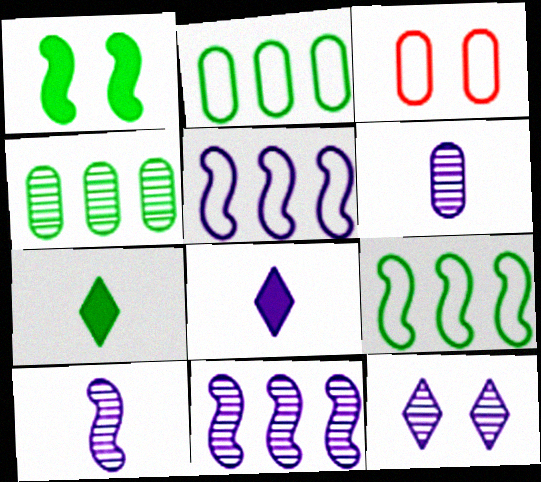[[1, 3, 12], 
[3, 7, 11], 
[6, 11, 12]]